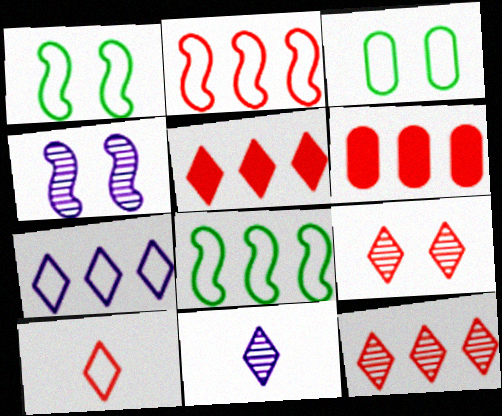[[1, 6, 11], 
[2, 6, 12], 
[5, 9, 10]]